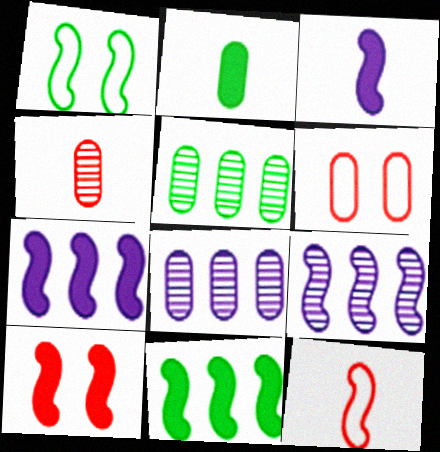[[2, 6, 8], 
[3, 10, 11]]